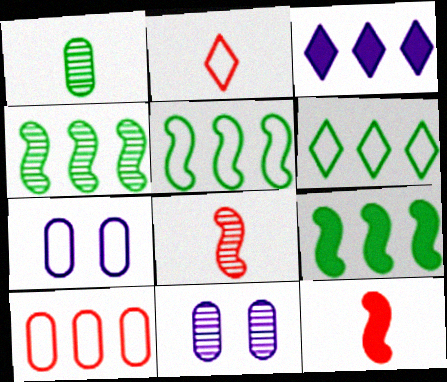[[2, 5, 7], 
[2, 9, 11], 
[3, 4, 10], 
[4, 5, 9], 
[6, 11, 12]]